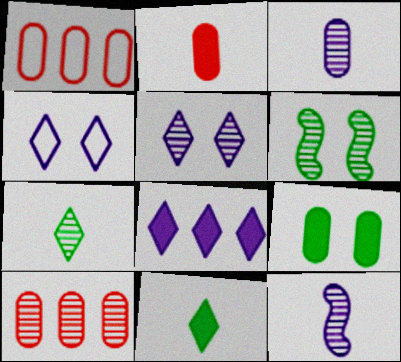[[1, 3, 9]]